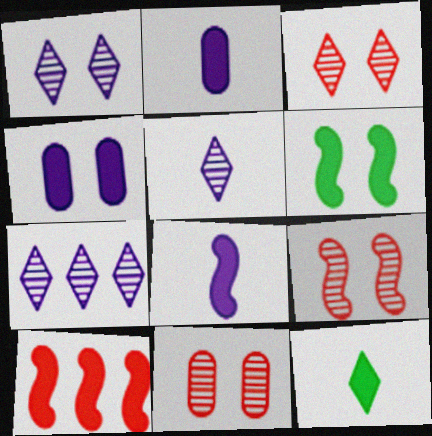[[1, 5, 7], 
[3, 9, 11], 
[4, 10, 12], 
[6, 8, 10]]